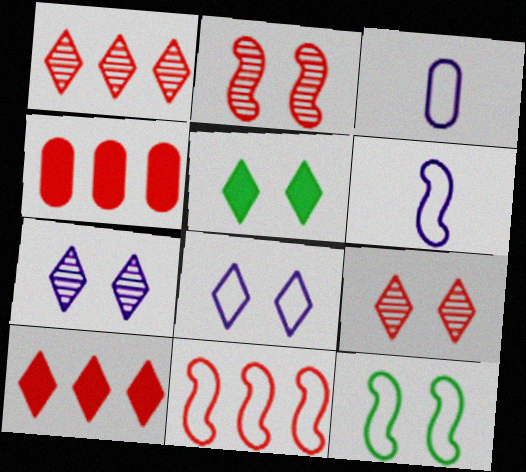[[1, 4, 11], 
[5, 8, 9], 
[6, 11, 12]]